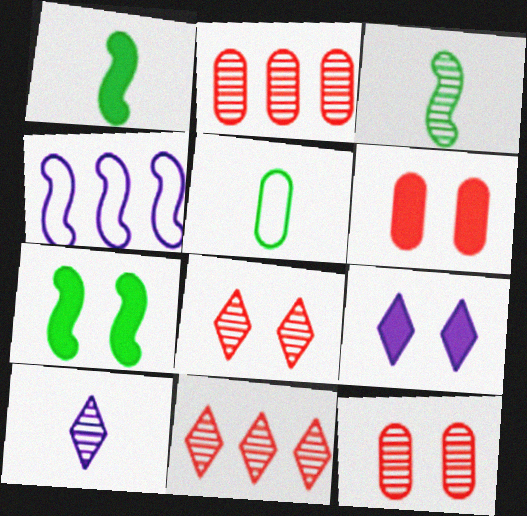[[6, 7, 9]]